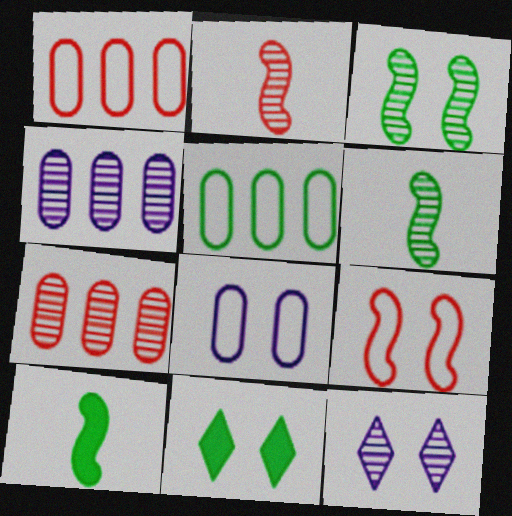[[1, 10, 12], 
[5, 6, 11], 
[6, 7, 12]]